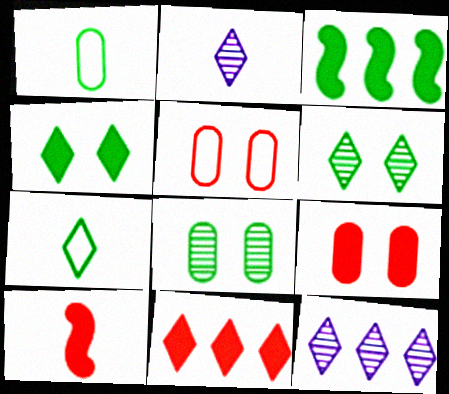[[1, 2, 10], 
[1, 3, 6], 
[2, 3, 5], 
[3, 7, 8], 
[9, 10, 11]]